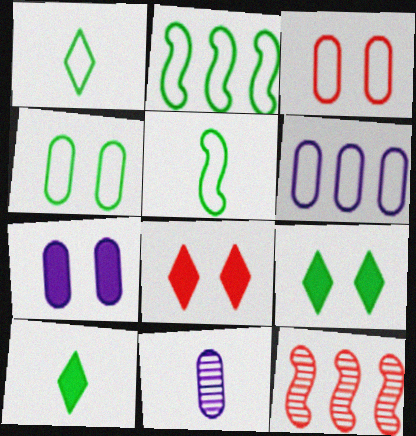[[1, 2, 4], 
[1, 7, 12], 
[2, 8, 11], 
[6, 7, 11]]